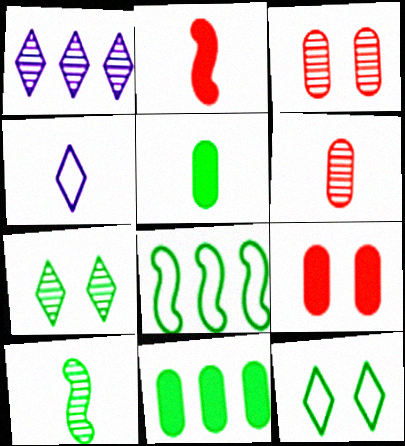[[1, 3, 10], 
[5, 7, 8], 
[10, 11, 12]]